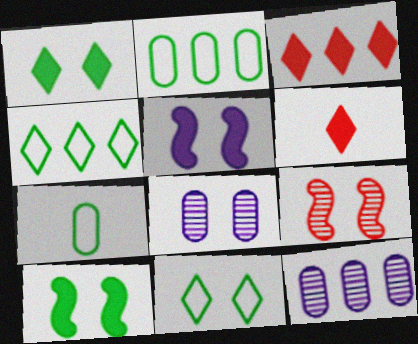[]